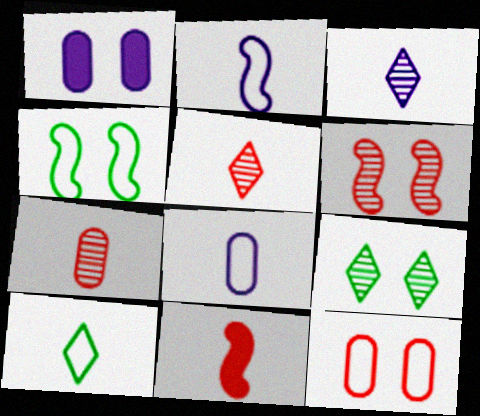[]